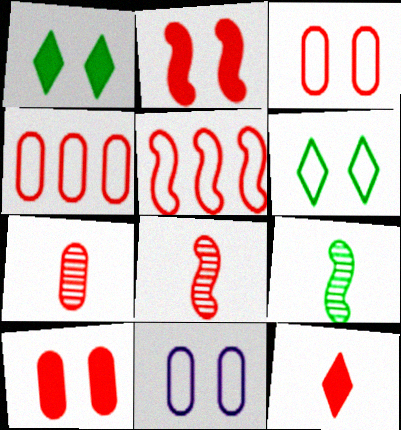[[2, 5, 8], 
[4, 7, 10]]